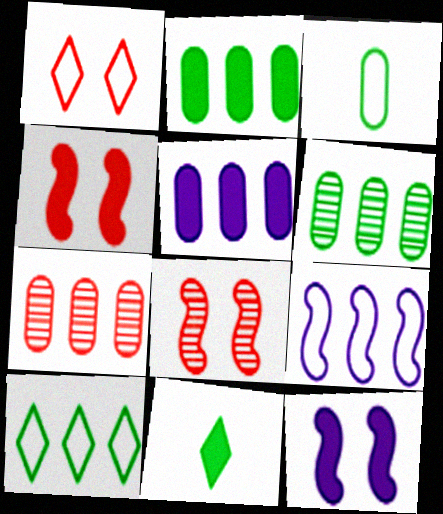[[1, 3, 9], 
[4, 5, 11]]